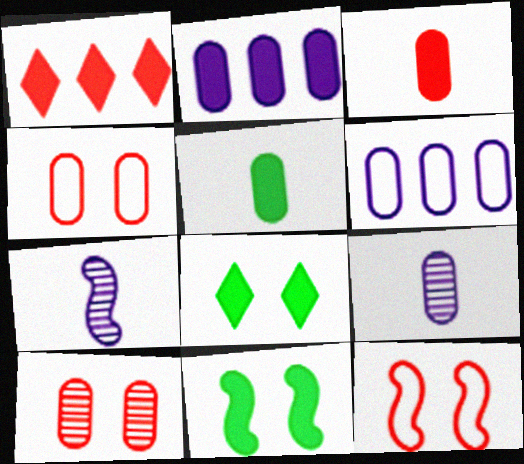[[5, 6, 10]]